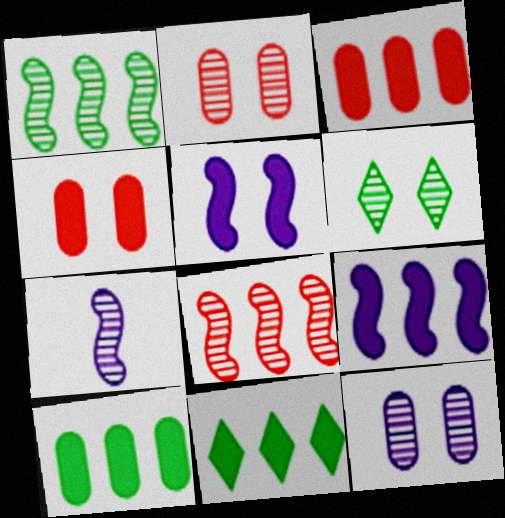[[3, 9, 11]]